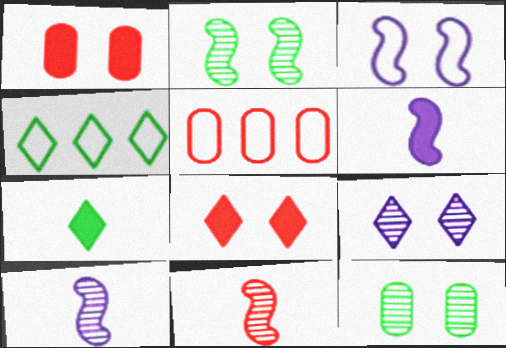[[1, 4, 10], 
[3, 8, 12], 
[5, 8, 11]]